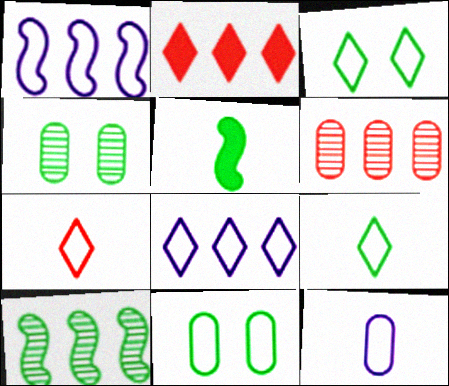[[1, 7, 11], 
[3, 7, 8]]